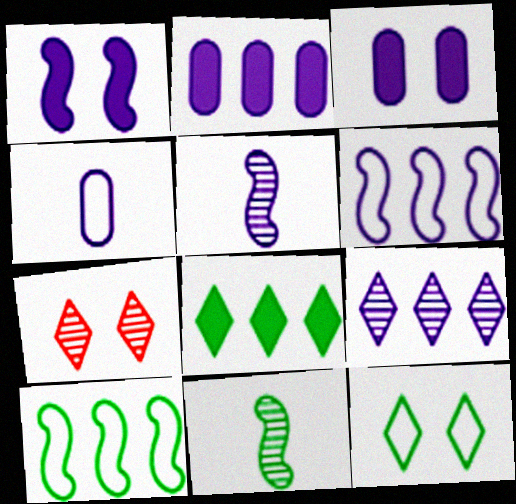[[1, 4, 9], 
[1, 5, 6], 
[2, 6, 9]]